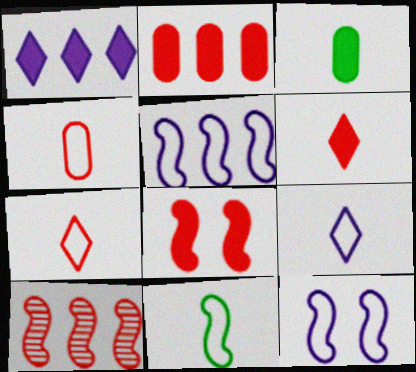[[1, 3, 8], 
[2, 6, 8], 
[4, 9, 11]]